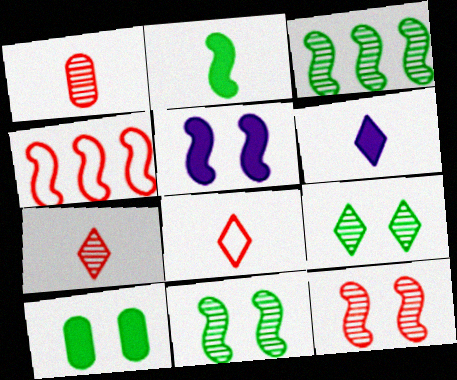[]